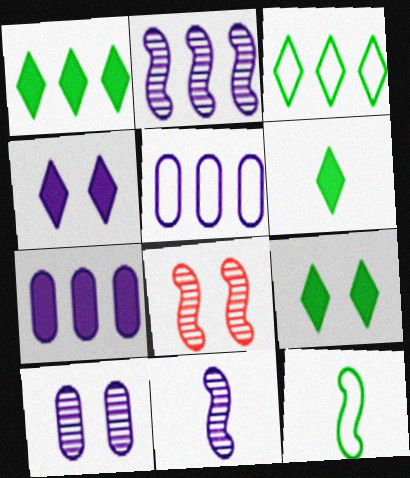[[1, 6, 9], 
[4, 5, 11], 
[5, 6, 8]]